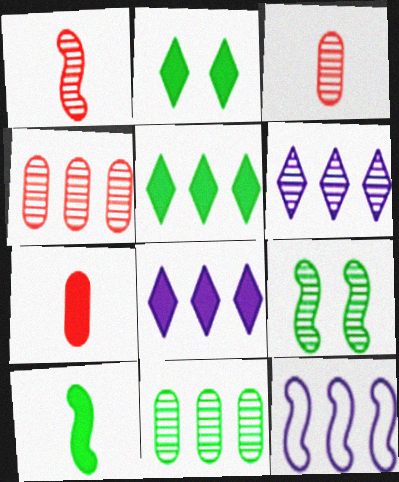[[2, 3, 12], 
[3, 6, 9], 
[4, 5, 12]]